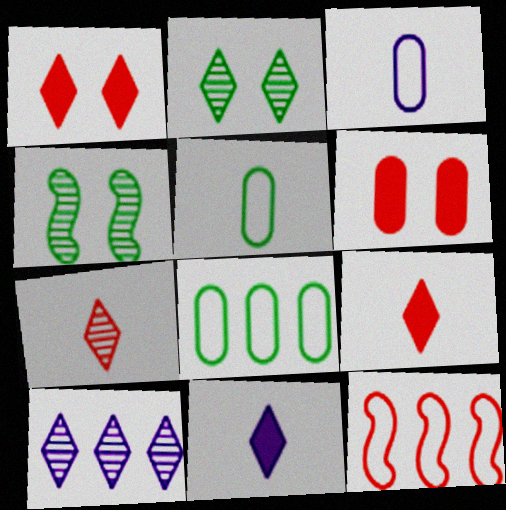[[2, 7, 10], 
[6, 7, 12]]